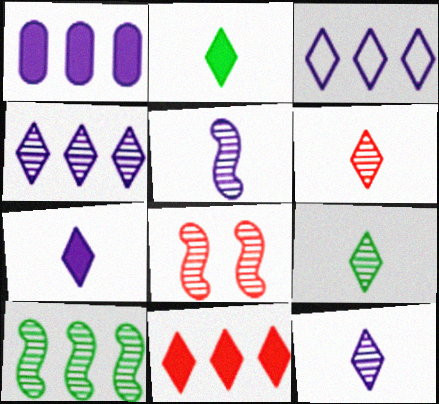[[5, 8, 10], 
[6, 9, 12]]